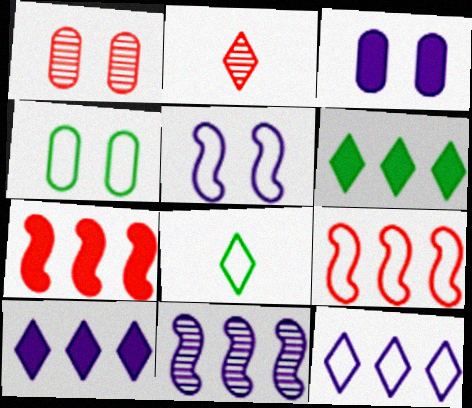[[1, 3, 4]]